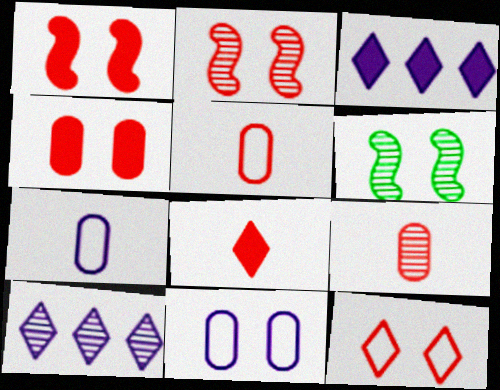[[2, 4, 12], 
[3, 5, 6], 
[6, 9, 10]]